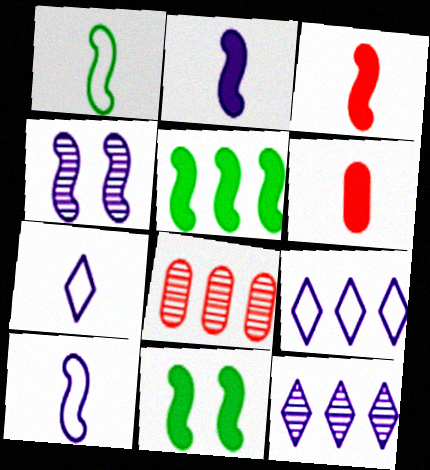[[5, 8, 9], 
[7, 8, 11]]